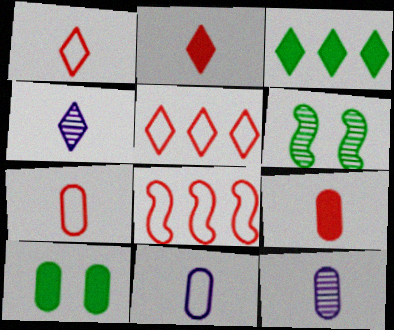[[4, 8, 10]]